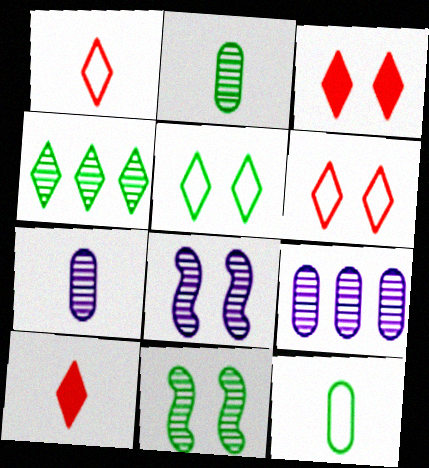[[2, 4, 11]]